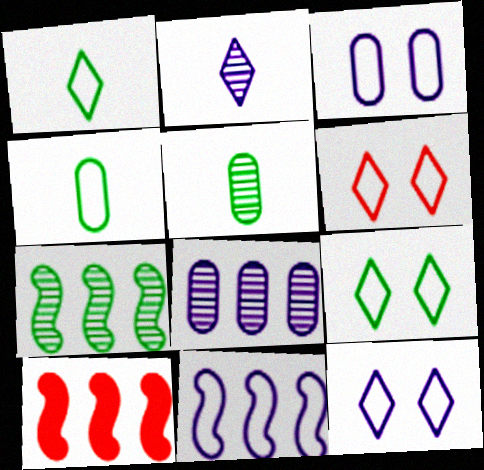[[4, 6, 11], 
[5, 10, 12], 
[6, 9, 12], 
[7, 10, 11]]